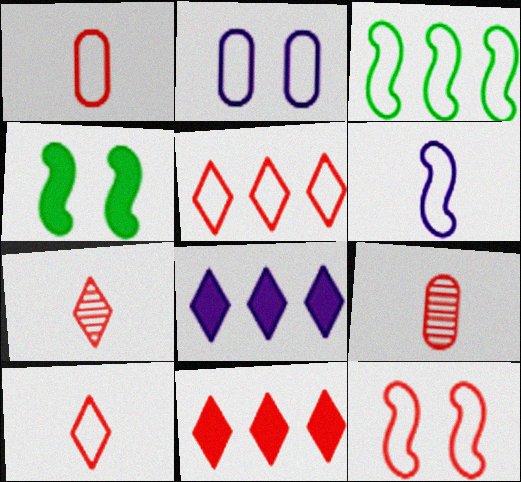[[1, 5, 12], 
[2, 3, 10], 
[3, 6, 12], 
[9, 11, 12]]